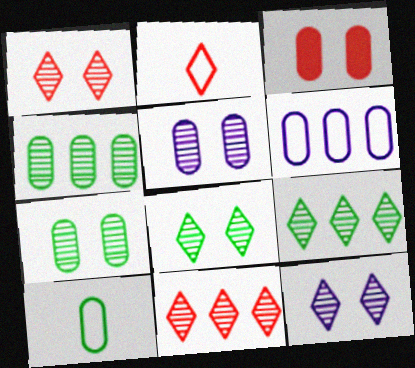[[1, 8, 12]]